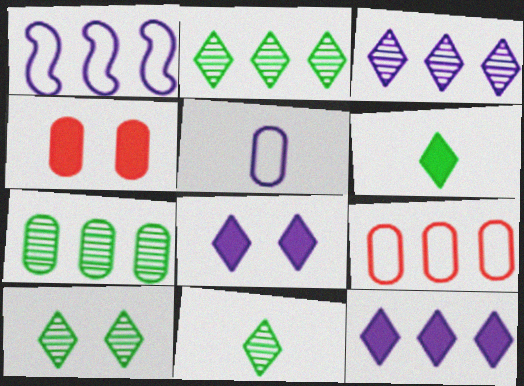[[1, 4, 11], 
[2, 10, 11], 
[4, 5, 7]]